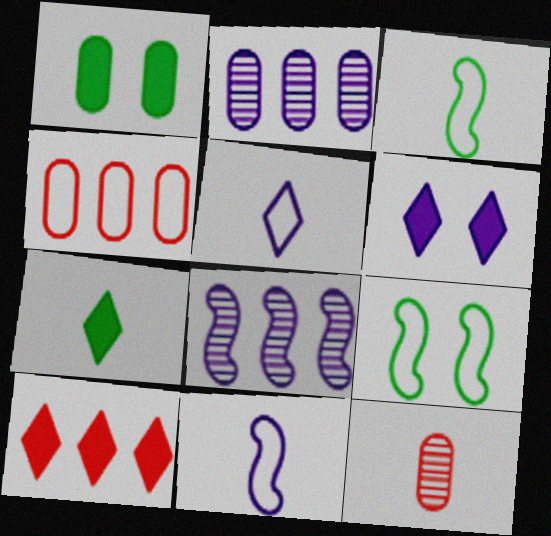[[2, 6, 11], 
[4, 5, 9], 
[6, 7, 10], 
[7, 11, 12]]